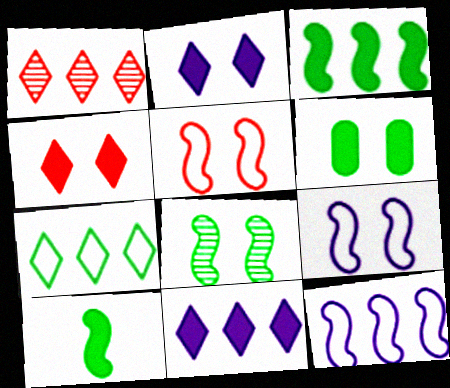[[1, 7, 11]]